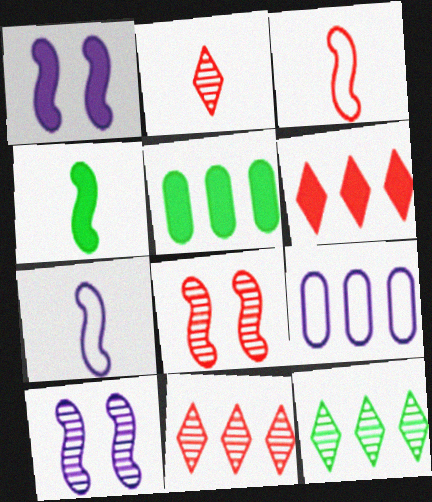[]